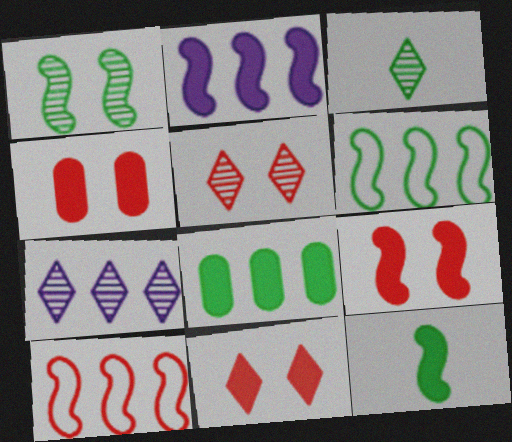[[1, 6, 12], 
[2, 9, 12], 
[3, 5, 7], 
[4, 9, 11], 
[7, 8, 10]]